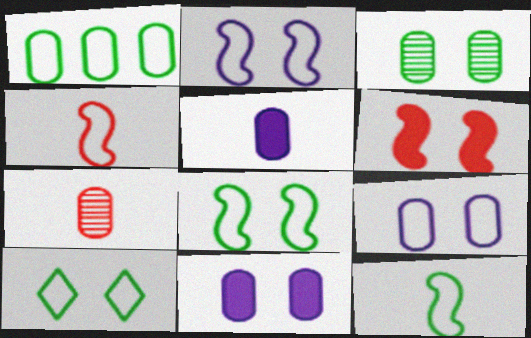[[1, 7, 11], 
[1, 10, 12]]